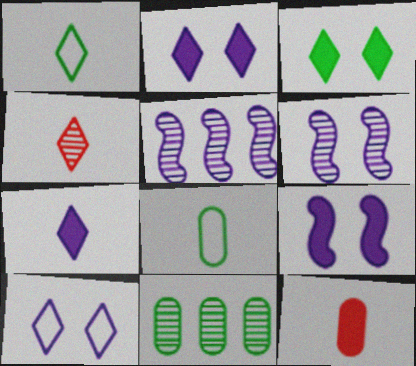[[1, 4, 7], 
[4, 6, 11]]